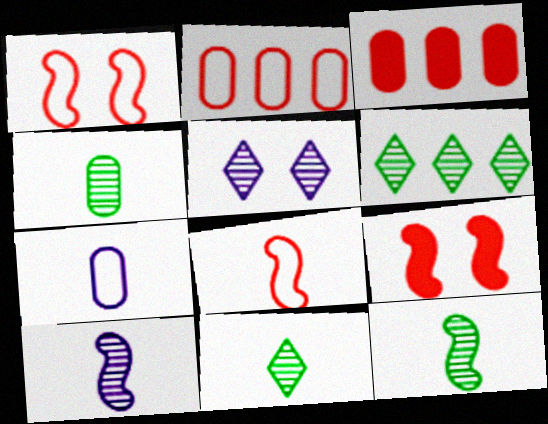[[4, 11, 12], 
[6, 7, 9]]